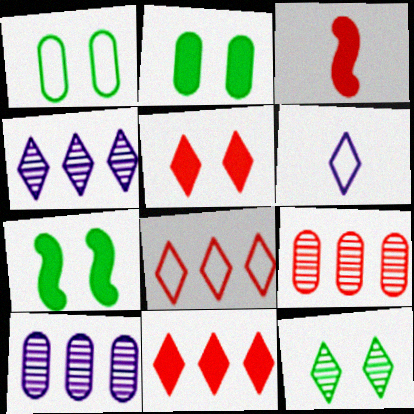[[1, 3, 4], 
[1, 7, 12], 
[6, 7, 9], 
[6, 11, 12]]